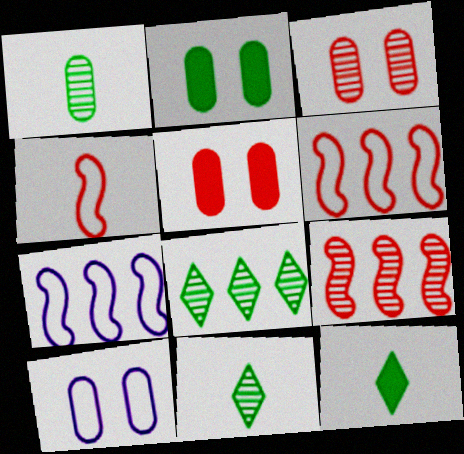[[2, 3, 10], 
[3, 7, 12], 
[5, 7, 11], 
[9, 10, 12]]